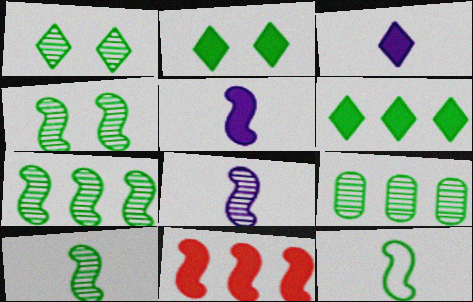[[1, 9, 10], 
[2, 9, 12], 
[4, 7, 10]]